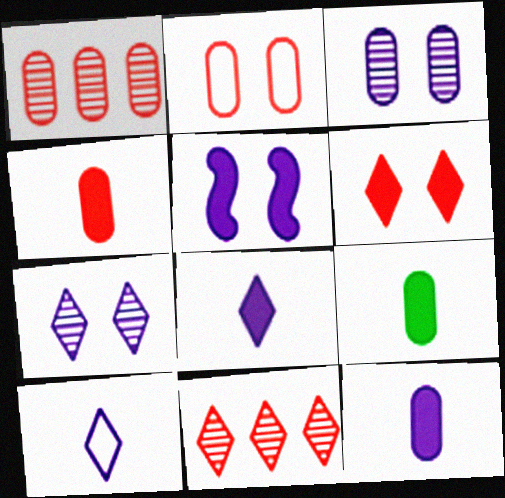[[1, 2, 4], 
[4, 9, 12]]